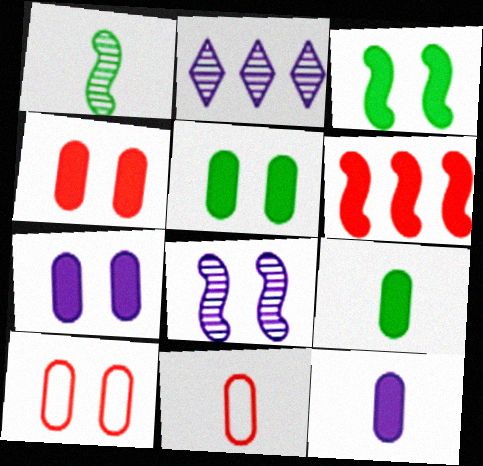[[2, 3, 11], 
[4, 5, 7]]